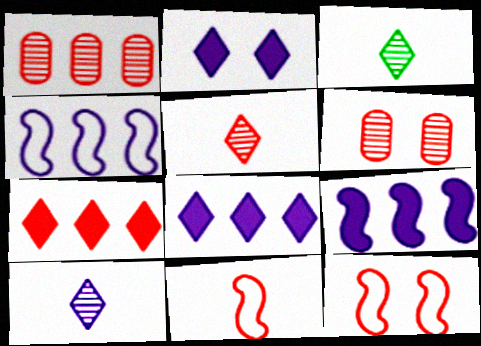[[3, 5, 10], 
[6, 7, 11]]